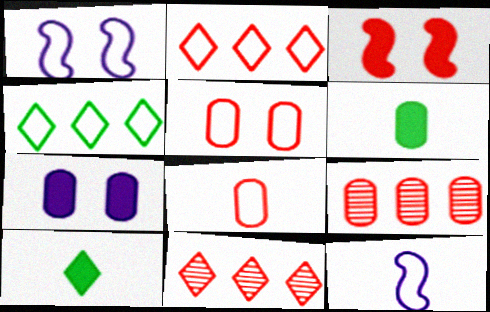[[1, 4, 8], 
[1, 6, 11], 
[1, 9, 10], 
[3, 8, 11], 
[4, 5, 12]]